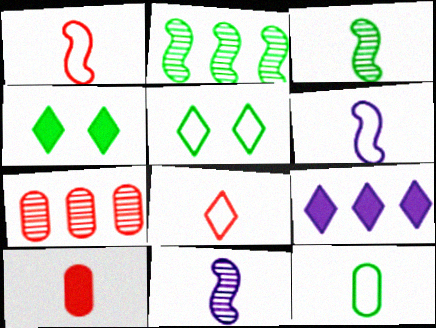[[2, 4, 12], 
[4, 6, 7], 
[6, 8, 12]]